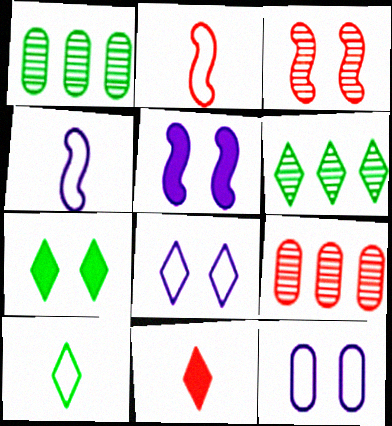[[3, 7, 12], 
[4, 7, 9], 
[5, 9, 10], 
[6, 7, 10], 
[6, 8, 11]]